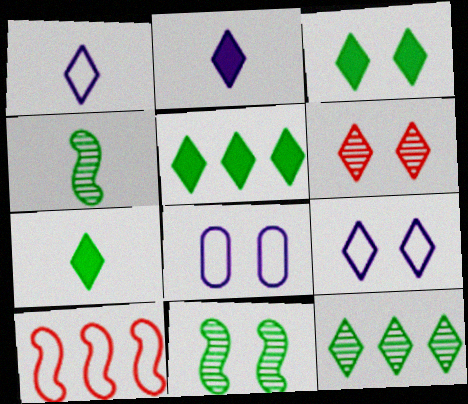[[1, 5, 6], 
[3, 5, 7], 
[3, 6, 9]]